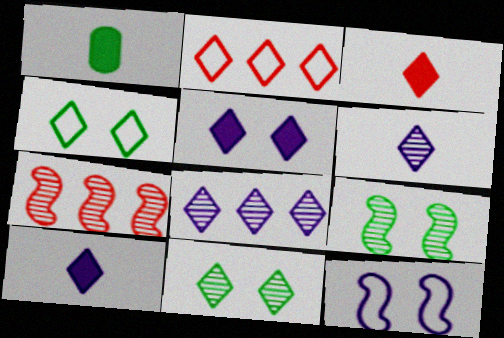[[2, 10, 11], 
[3, 4, 8]]